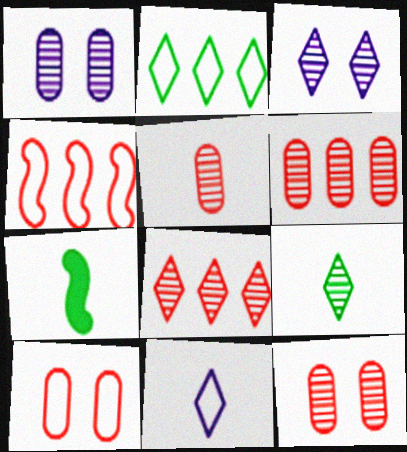[[3, 8, 9], 
[5, 6, 12], 
[5, 7, 11]]